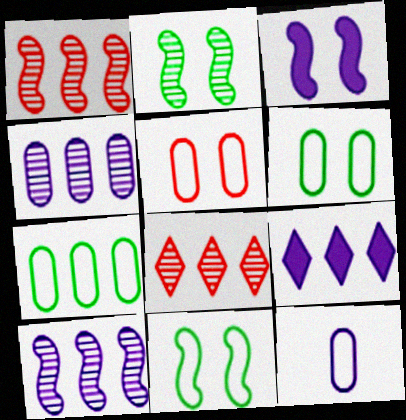[[1, 7, 9], 
[5, 7, 12]]